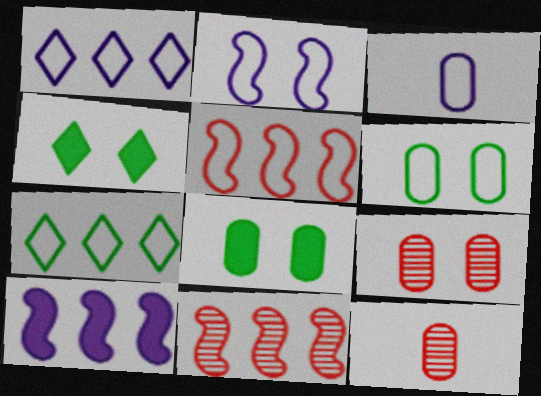[[1, 2, 3], 
[2, 4, 9], 
[3, 4, 11]]